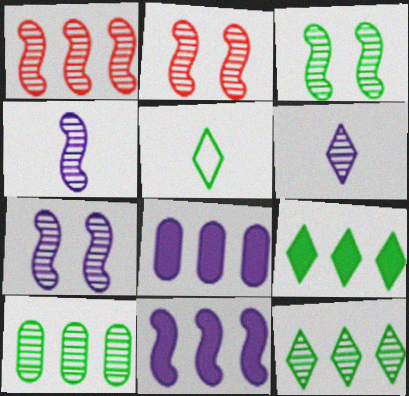[[1, 3, 4], 
[2, 3, 7], 
[2, 5, 8], 
[2, 6, 10]]